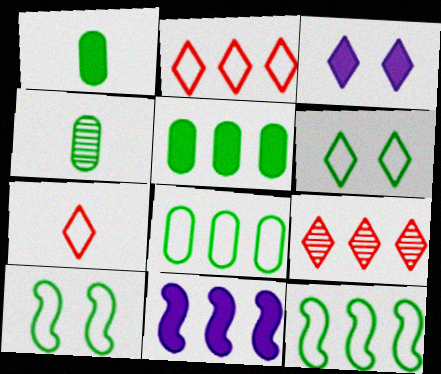[[8, 9, 11]]